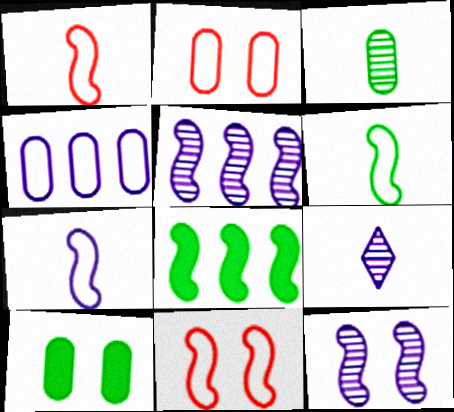[[1, 6, 7], 
[1, 8, 12], 
[2, 8, 9]]